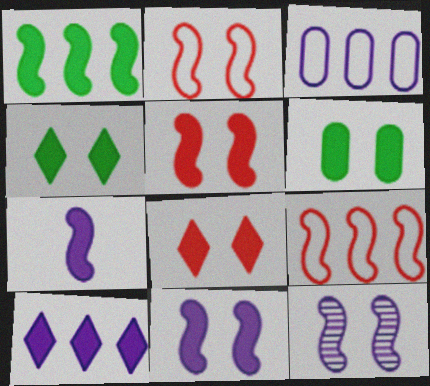[[1, 5, 7], 
[6, 8, 11]]